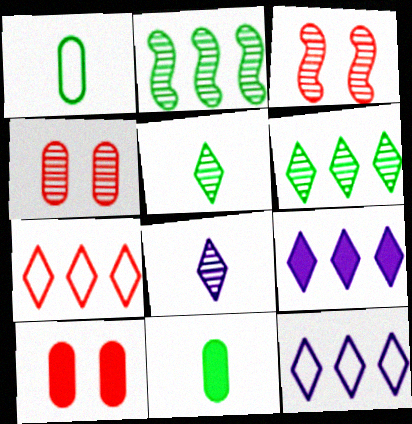[[1, 3, 9], 
[2, 4, 8], 
[3, 11, 12], 
[6, 7, 9]]